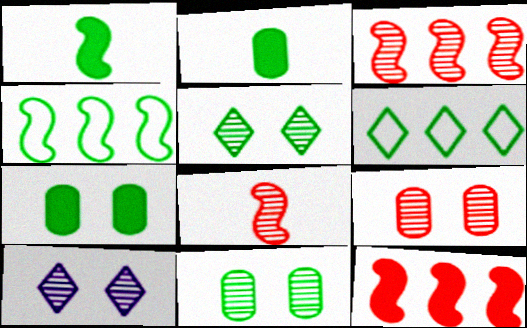[[1, 6, 11], 
[2, 4, 5]]